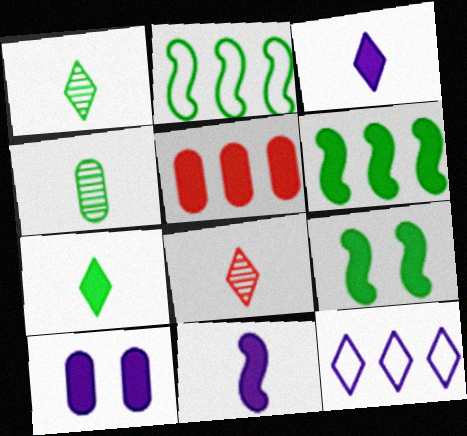[[2, 8, 10], 
[3, 5, 9]]